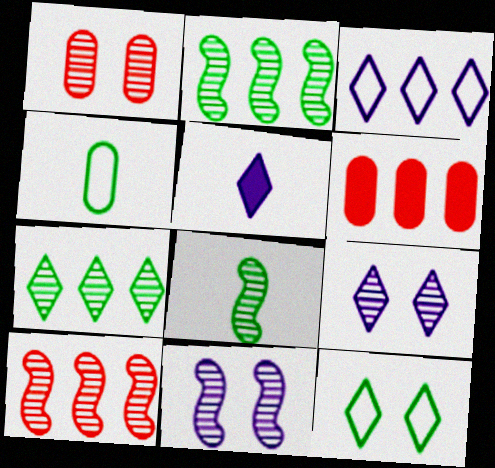[[2, 3, 6], 
[3, 5, 9], 
[8, 10, 11]]